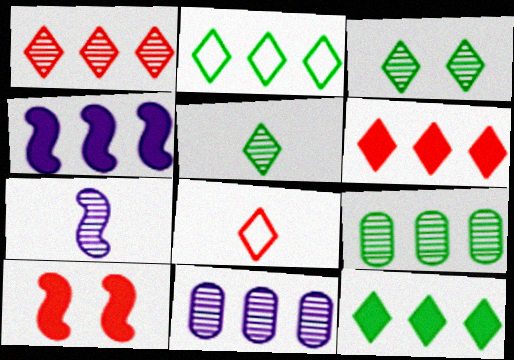[]